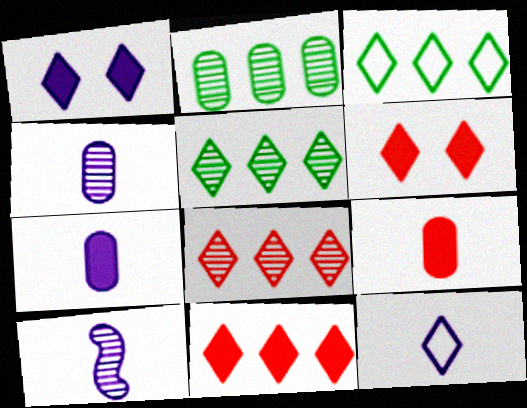[[5, 6, 12], 
[7, 10, 12]]